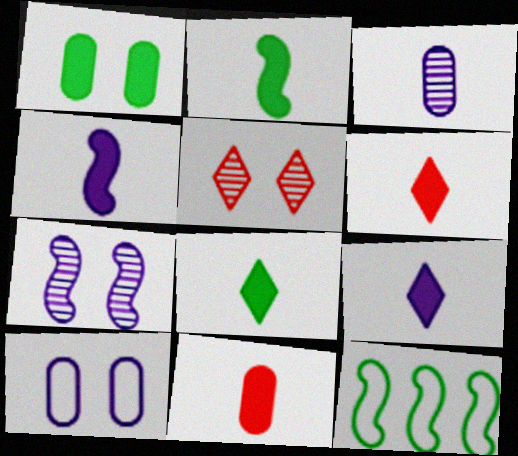[[2, 9, 11], 
[4, 8, 11], 
[6, 8, 9]]